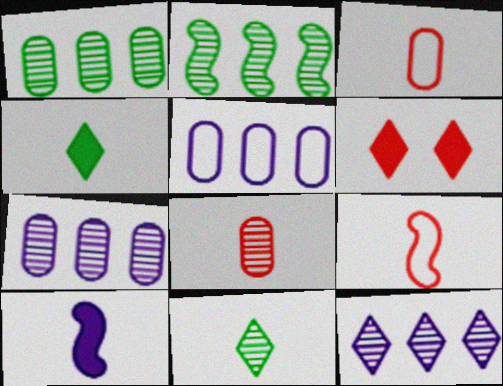[[3, 10, 11]]